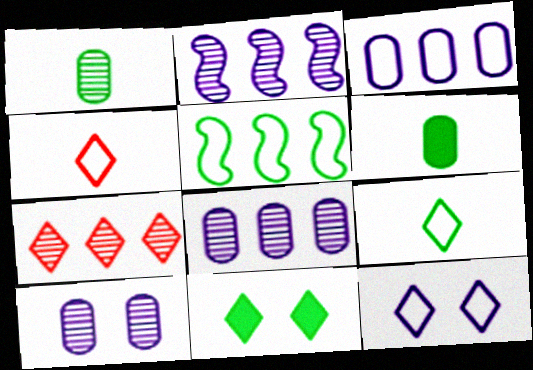[[1, 5, 11]]